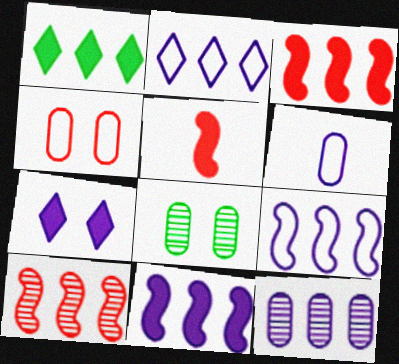[[2, 5, 8], 
[2, 11, 12]]